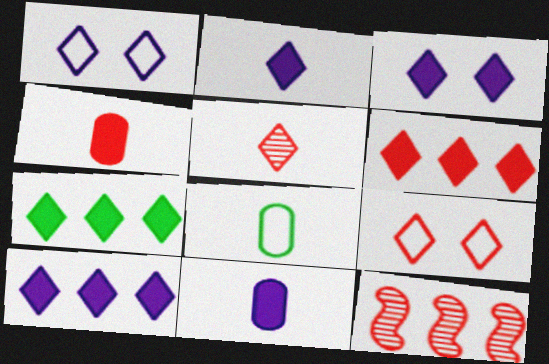[[1, 5, 7], 
[2, 3, 10], 
[3, 8, 12], 
[4, 9, 12], 
[5, 6, 9], 
[6, 7, 10]]